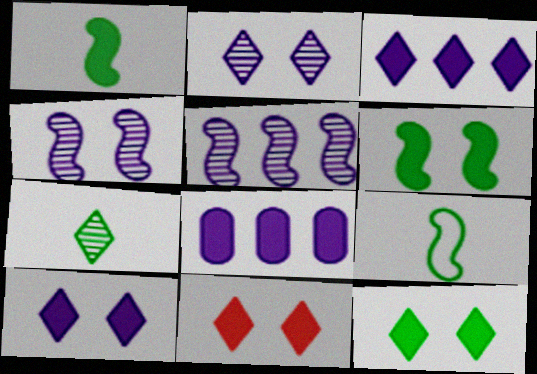[[1, 8, 11], 
[10, 11, 12]]